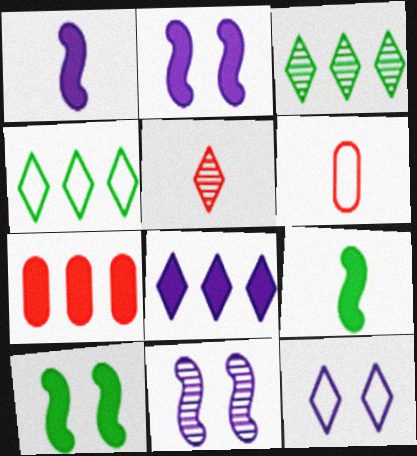[[2, 3, 6]]